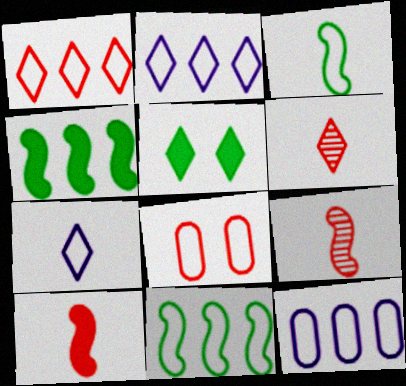[[1, 11, 12], 
[2, 3, 8], 
[2, 5, 6], 
[5, 9, 12], 
[7, 8, 11]]